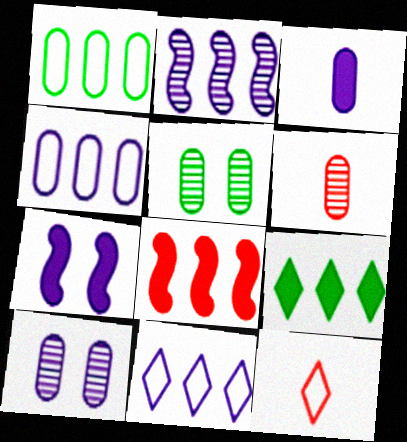[[3, 4, 10]]